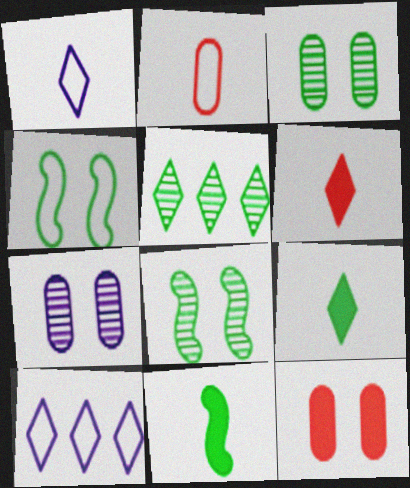[[2, 4, 10]]